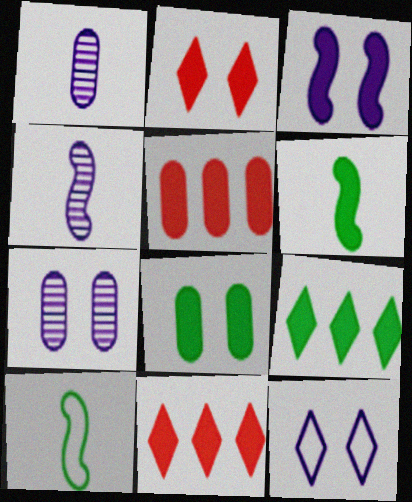[[2, 3, 8], 
[3, 7, 12], 
[6, 8, 9], 
[7, 10, 11]]